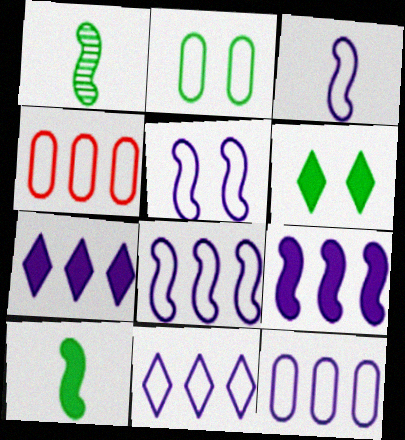[[3, 5, 8], 
[8, 11, 12]]